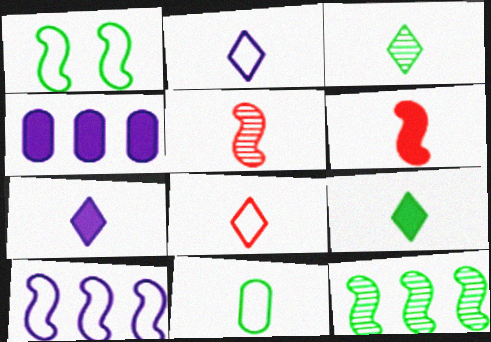[[3, 7, 8], 
[5, 7, 11]]